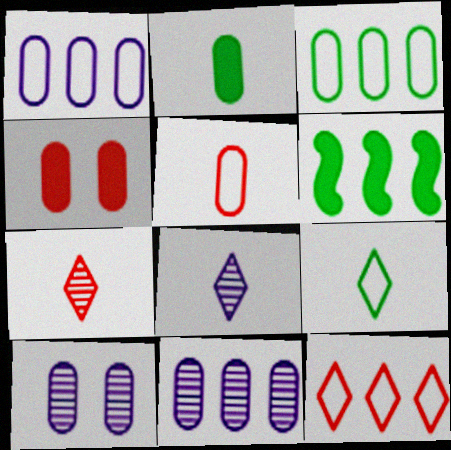[[6, 11, 12]]